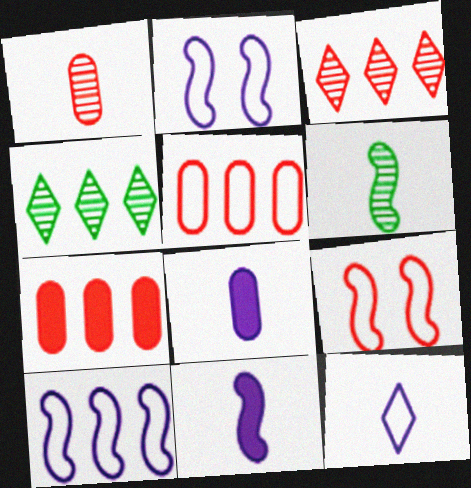[[4, 7, 10], 
[4, 8, 9]]